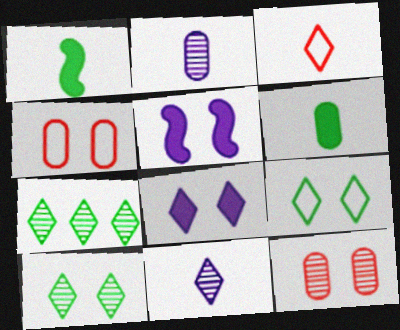[[1, 2, 3], 
[3, 7, 8], 
[4, 5, 10], 
[5, 9, 12]]